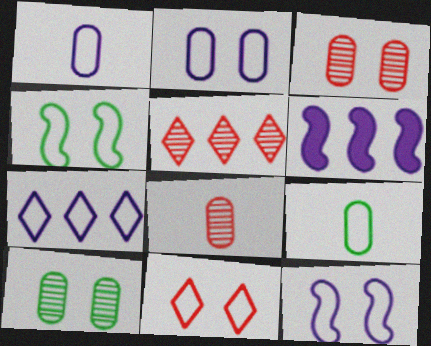[[1, 7, 12], 
[2, 4, 11]]